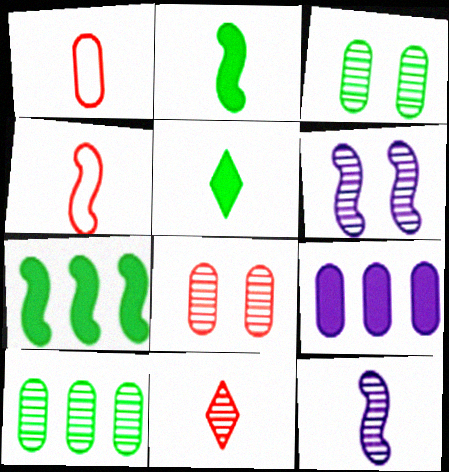[[1, 3, 9], 
[1, 5, 12], 
[2, 4, 12], 
[4, 6, 7], 
[6, 10, 11]]